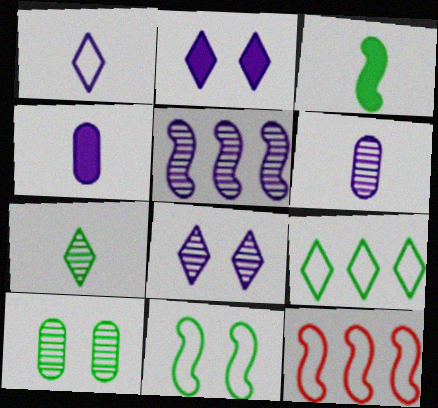[[3, 9, 10], 
[5, 6, 8]]